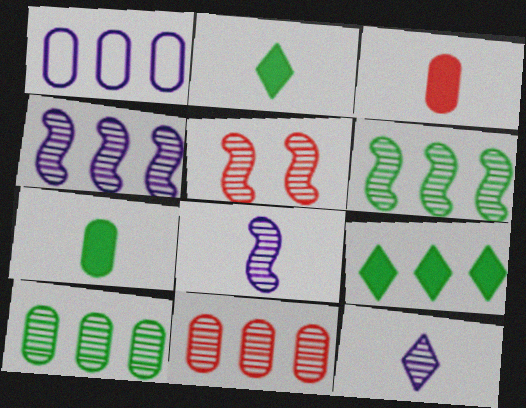[[1, 2, 5], 
[5, 6, 8], 
[5, 10, 12]]